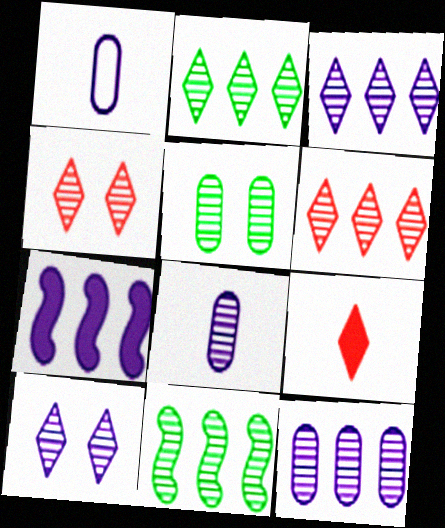[[1, 7, 10], 
[2, 3, 6], 
[4, 8, 11], 
[6, 11, 12]]